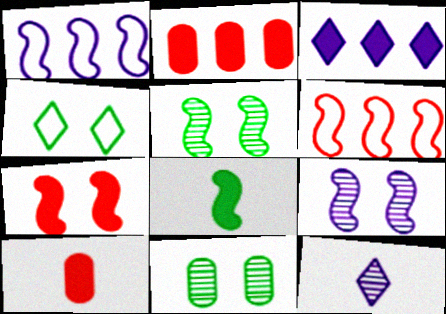[[6, 8, 9]]